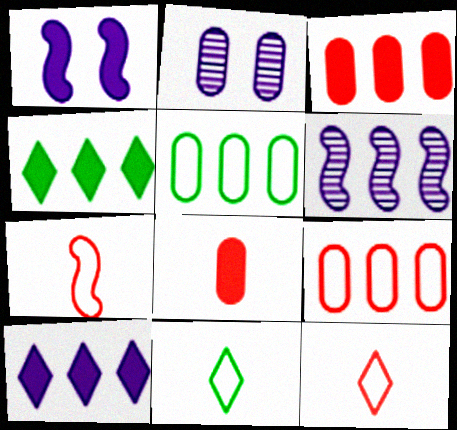[[1, 4, 8], 
[2, 4, 7], 
[2, 5, 8], 
[4, 6, 9]]